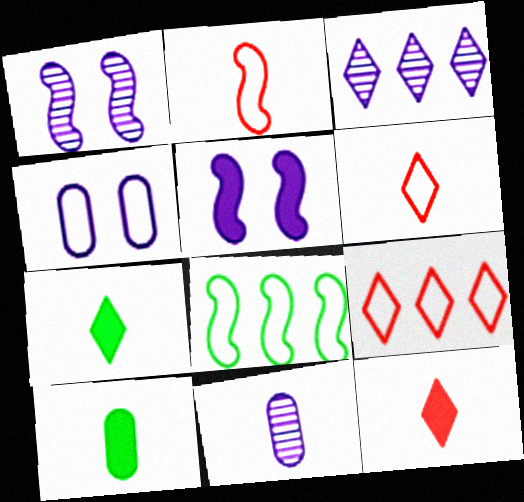[[1, 3, 11], 
[1, 9, 10], 
[2, 7, 11], 
[4, 6, 8]]